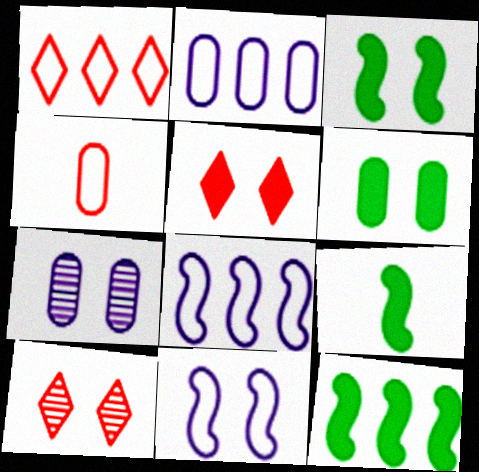[[1, 7, 9], 
[2, 9, 10], 
[3, 9, 12], 
[6, 10, 11]]